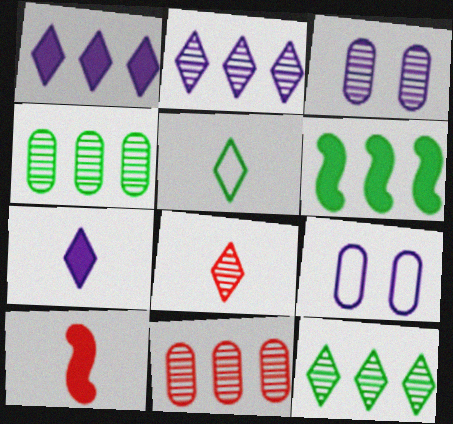[[5, 7, 8], 
[6, 8, 9], 
[9, 10, 12]]